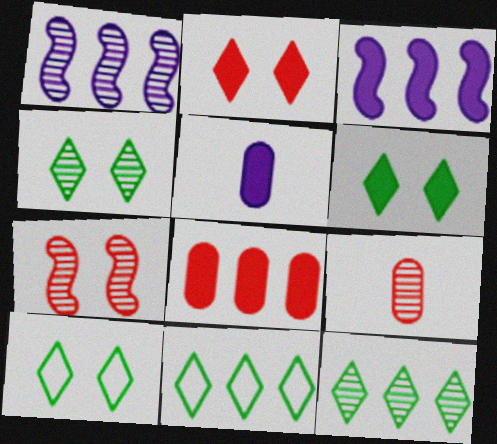[[1, 4, 9], 
[1, 8, 11], 
[3, 9, 10], 
[4, 6, 10], 
[5, 7, 11]]